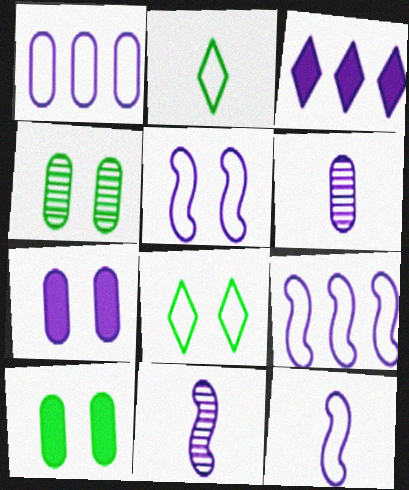[[1, 6, 7], 
[3, 5, 6], 
[5, 9, 12]]